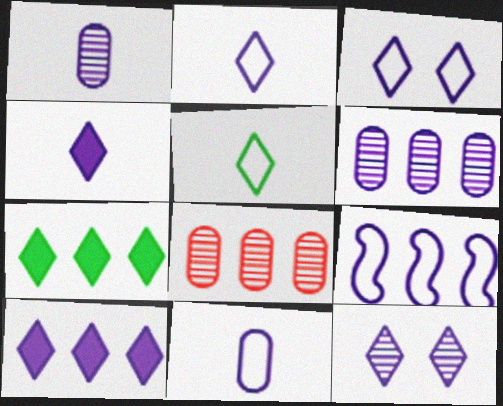[[2, 10, 12], 
[3, 9, 11], 
[6, 9, 10], 
[7, 8, 9]]